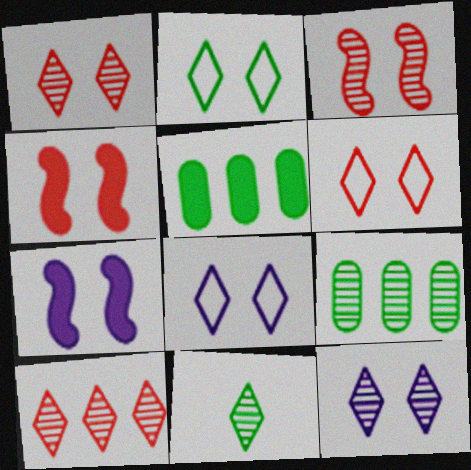[[2, 6, 8], 
[10, 11, 12]]